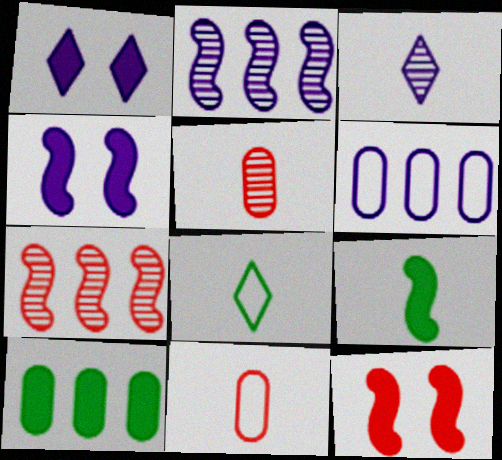[[3, 4, 6], 
[3, 9, 11]]